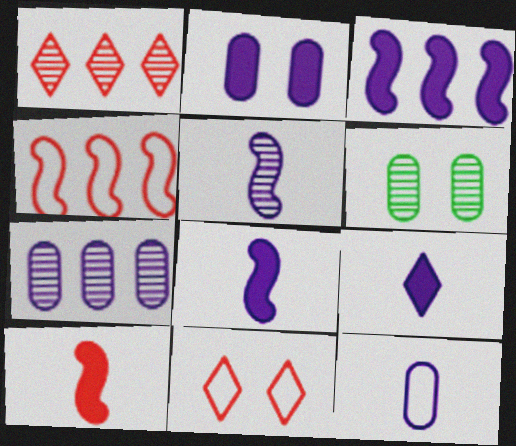[[1, 5, 6], 
[2, 3, 9], 
[2, 7, 12], 
[4, 6, 9], 
[5, 9, 12]]